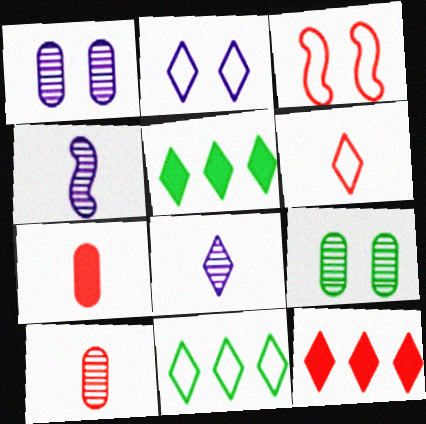[[2, 6, 11], 
[3, 10, 12]]